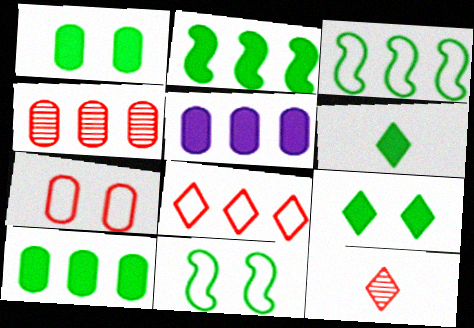[[1, 2, 6], 
[5, 11, 12]]